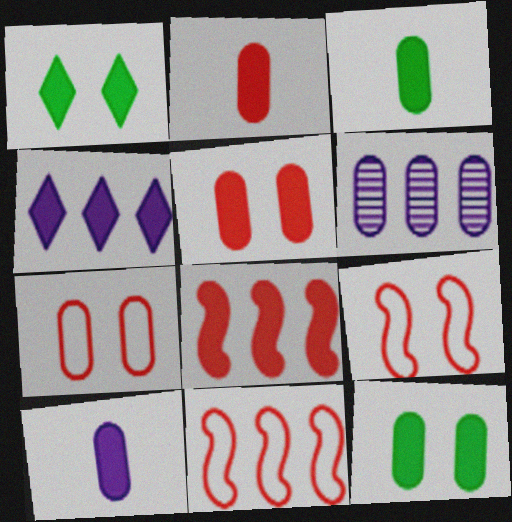[[1, 8, 10], 
[2, 3, 10], 
[3, 6, 7]]